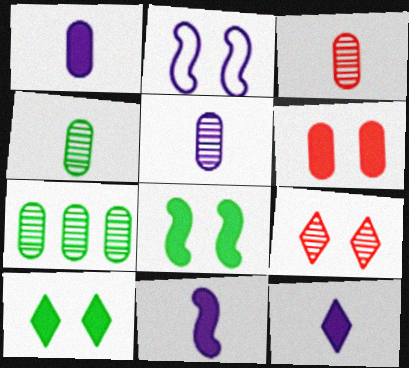[[1, 11, 12], 
[3, 4, 5]]